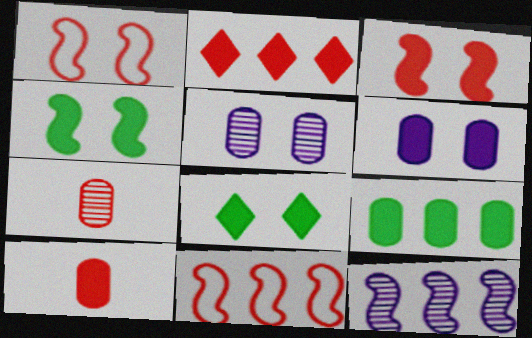[[1, 2, 7], 
[1, 5, 8], 
[2, 3, 10], 
[3, 6, 8], 
[6, 9, 10]]